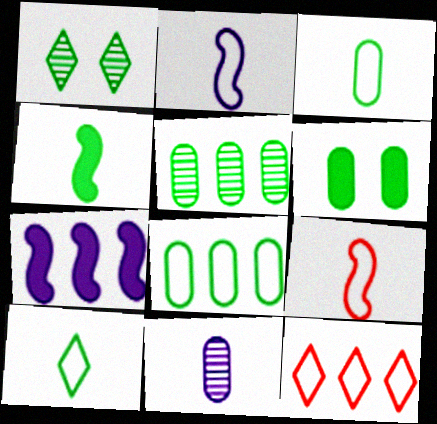[[1, 4, 8], 
[3, 5, 6], 
[5, 7, 12]]